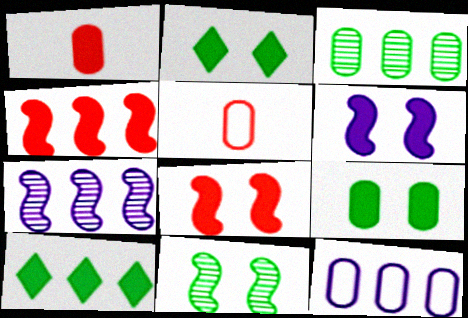[[1, 6, 10], 
[2, 5, 7]]